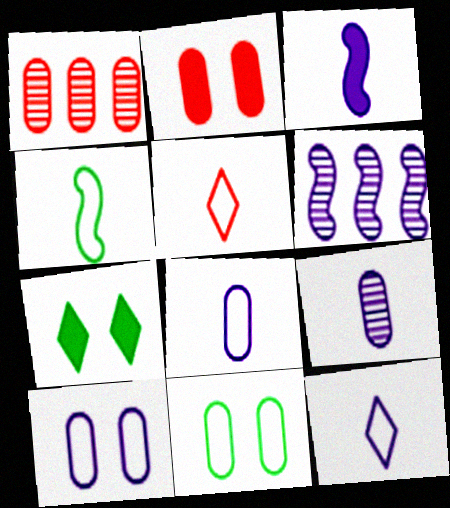[[3, 9, 12], 
[4, 5, 8]]